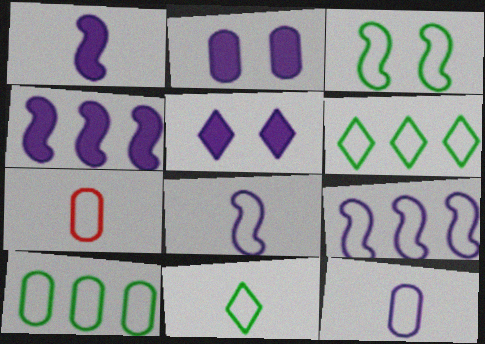[[3, 10, 11], 
[7, 8, 11]]